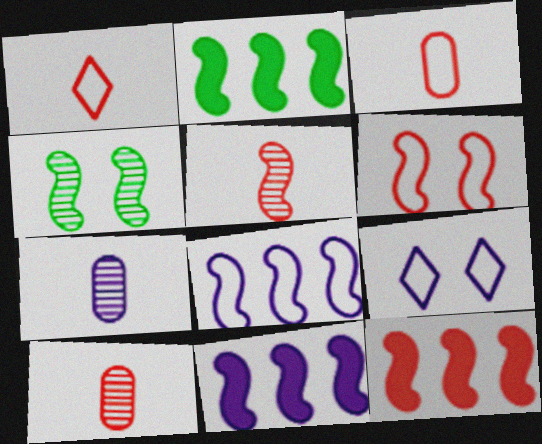[[2, 9, 10], 
[2, 11, 12], 
[5, 6, 12], 
[7, 9, 11]]